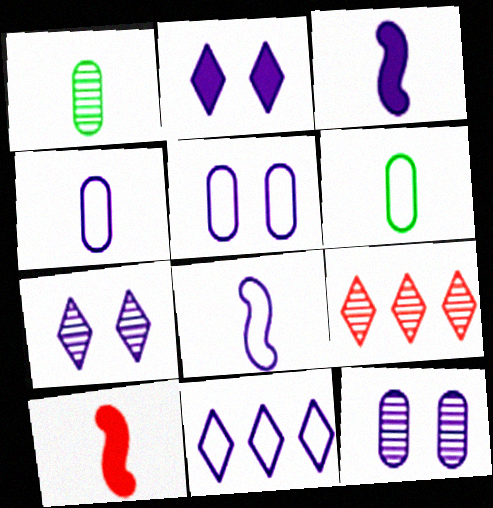[[3, 11, 12], 
[5, 8, 11]]